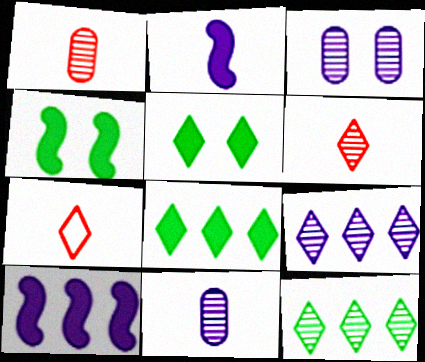[[5, 7, 9]]